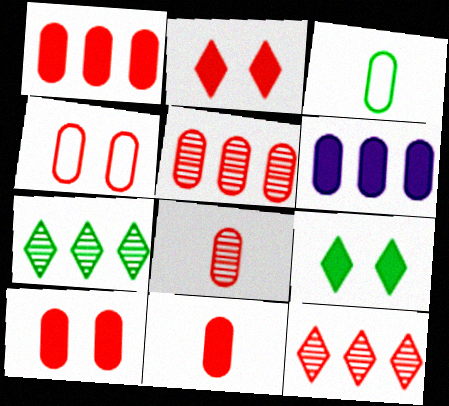[[1, 4, 8], 
[1, 10, 11], 
[4, 5, 11]]